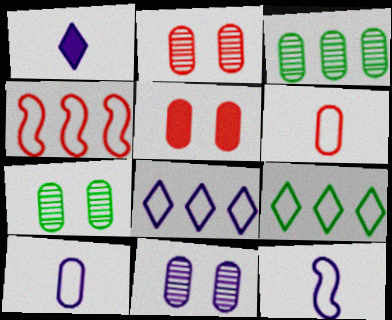[[1, 4, 7], 
[2, 7, 11], 
[3, 5, 10]]